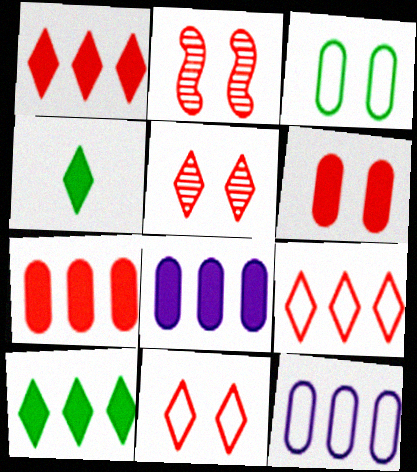[[2, 4, 12], 
[2, 6, 11]]